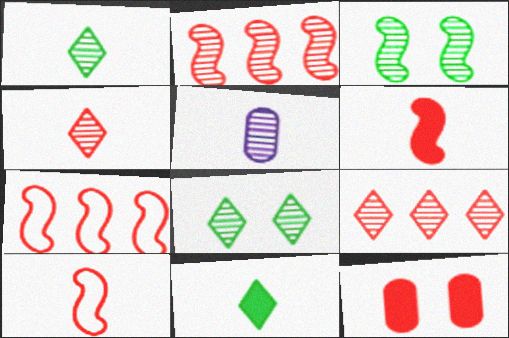[[2, 5, 8], 
[3, 5, 9], 
[4, 7, 12], 
[5, 10, 11], 
[9, 10, 12]]